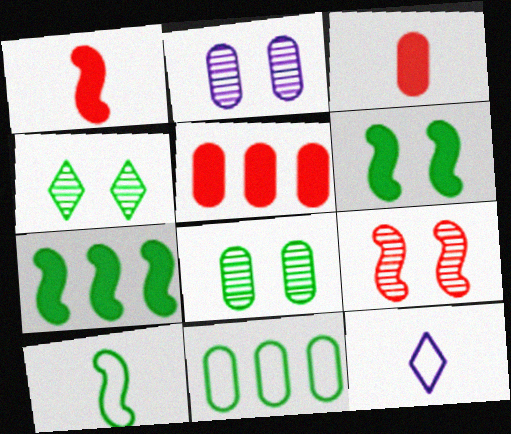[[2, 3, 11], 
[2, 4, 9]]